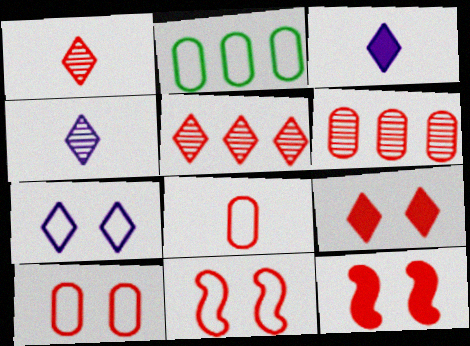[[2, 4, 12], 
[5, 8, 12]]